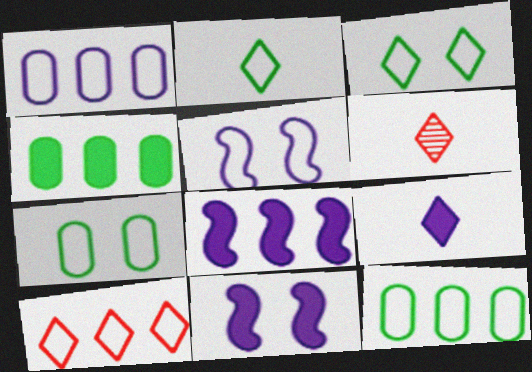[[2, 6, 9], 
[4, 5, 6], 
[6, 7, 8], 
[6, 11, 12]]